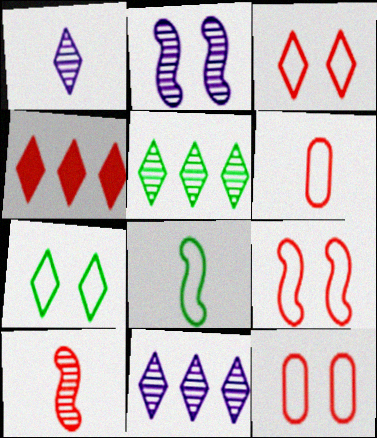[[1, 4, 7], 
[3, 9, 12], 
[4, 10, 12]]